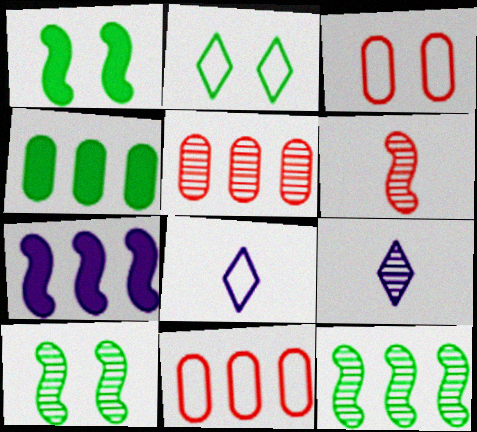[[1, 5, 8], 
[1, 9, 11], 
[5, 9, 10]]